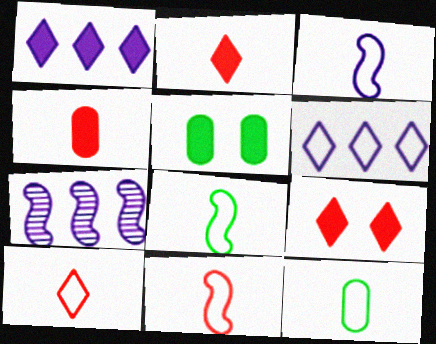[[3, 8, 11], 
[3, 10, 12], 
[5, 7, 10], 
[7, 9, 12]]